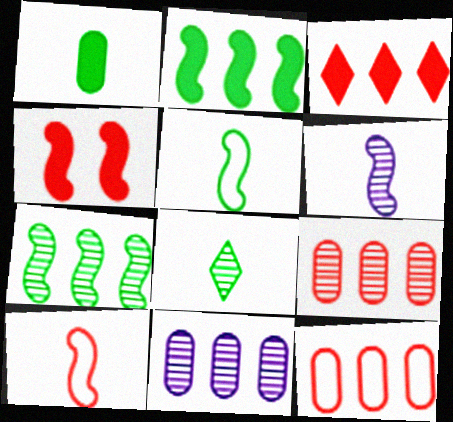[[1, 5, 8]]